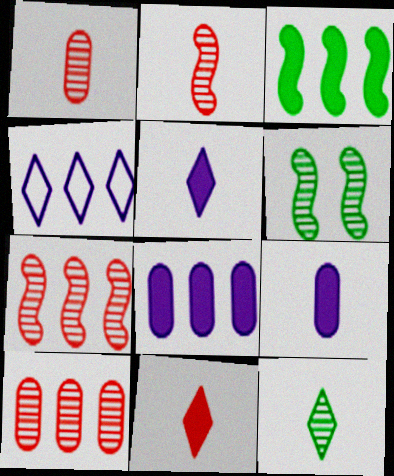[[3, 4, 10]]